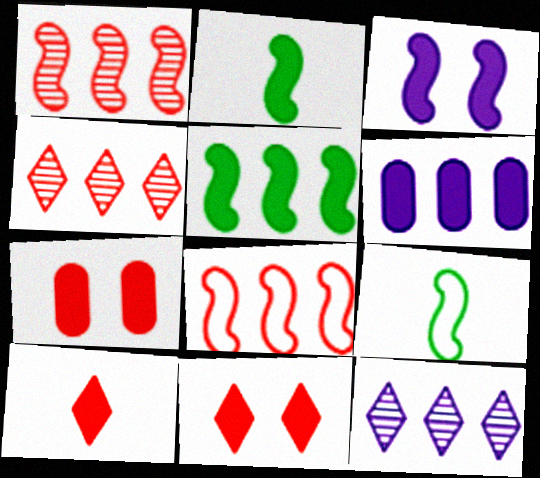[[1, 3, 9], 
[2, 6, 11], 
[7, 9, 12]]